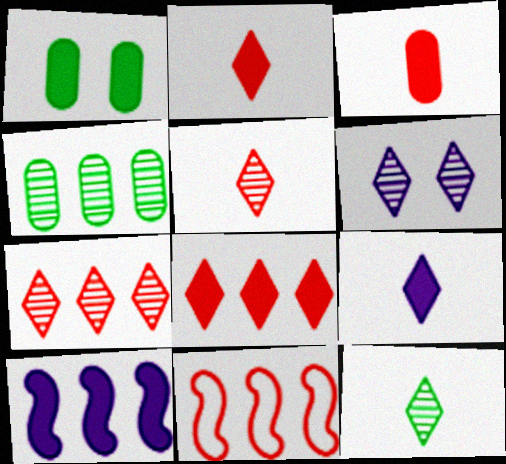[[1, 2, 10], 
[6, 7, 12]]